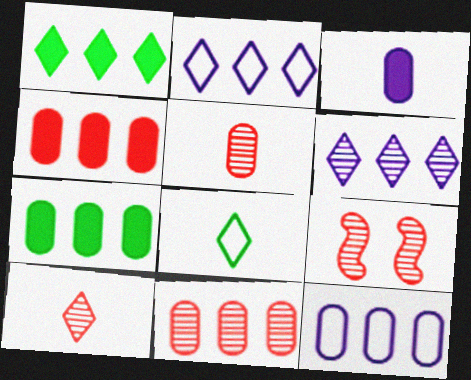[[7, 11, 12], 
[9, 10, 11]]